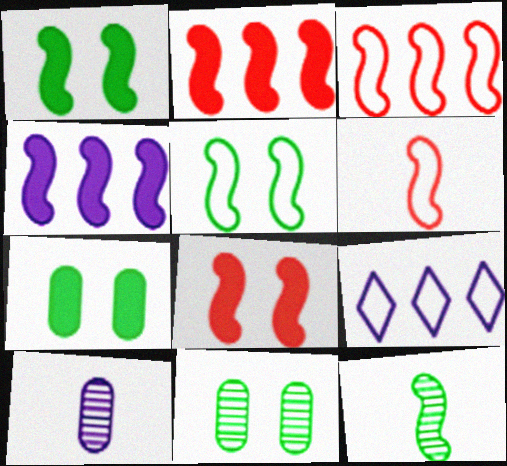[]